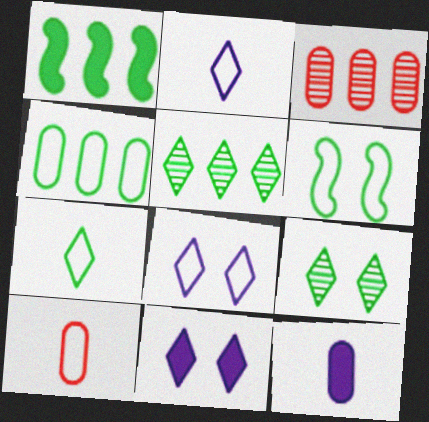[[1, 4, 5], 
[4, 6, 7]]